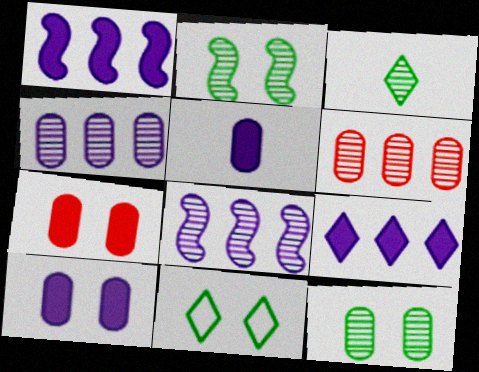[]